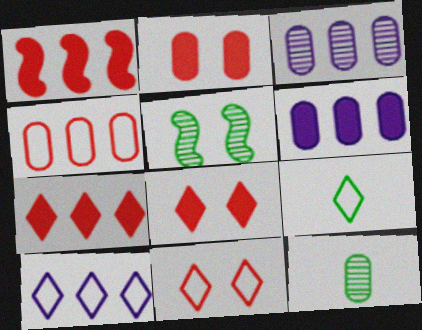[[9, 10, 11]]